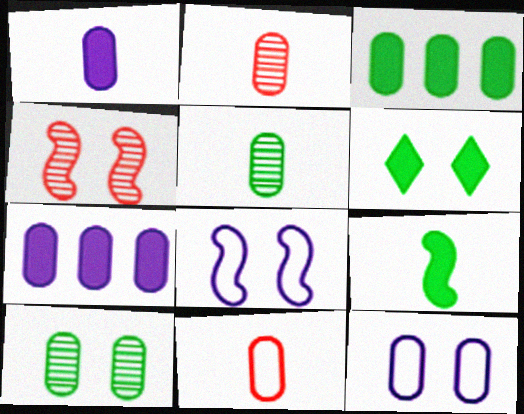[[1, 5, 11], 
[2, 3, 12], 
[3, 6, 9], 
[4, 6, 12], 
[7, 10, 11]]